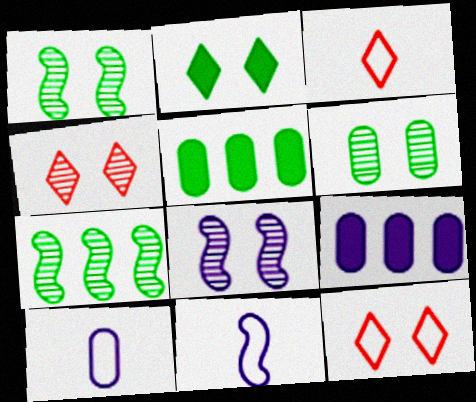[[1, 3, 9], 
[3, 5, 8], 
[4, 5, 11], 
[4, 6, 8]]